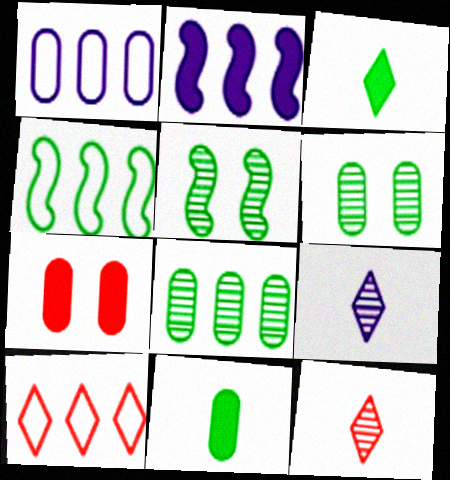[[1, 4, 10], 
[2, 3, 7], 
[2, 8, 10], 
[3, 4, 6], 
[4, 7, 9]]